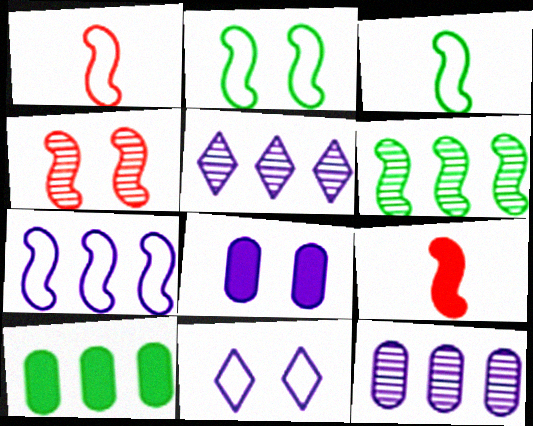[[1, 2, 7]]